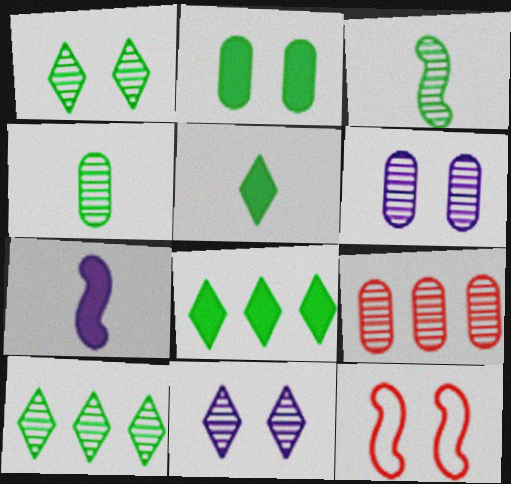[[2, 11, 12], 
[3, 9, 11], 
[4, 6, 9]]